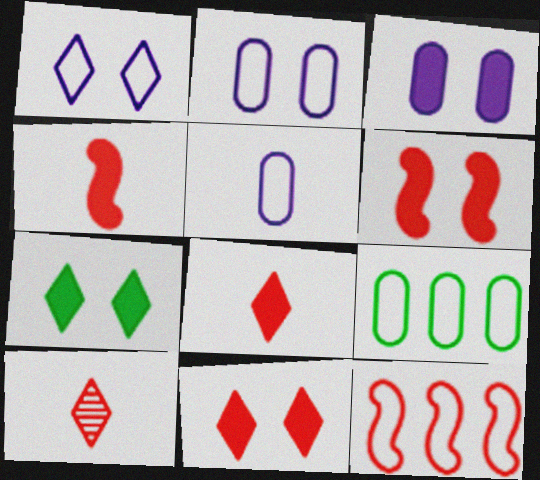[[3, 6, 7]]